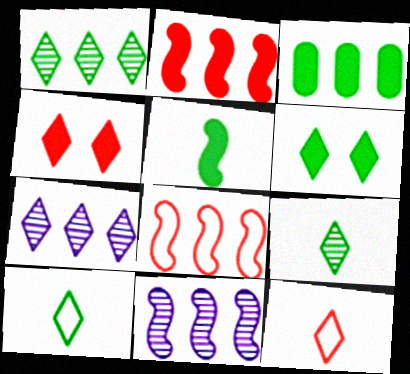[[1, 6, 10], 
[3, 5, 6], 
[3, 7, 8], 
[4, 7, 10], 
[6, 7, 12]]